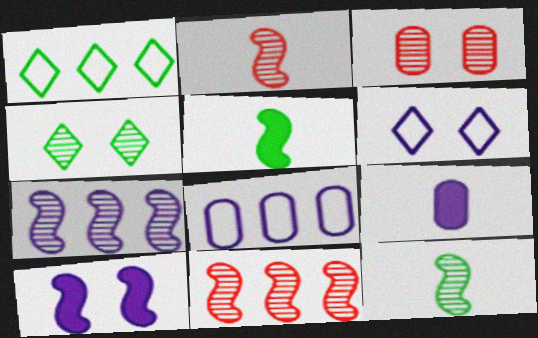[[6, 7, 9]]